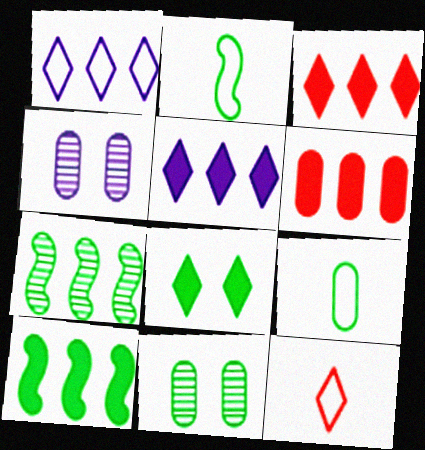[[1, 6, 7], 
[2, 3, 4], 
[4, 6, 9], 
[4, 10, 12], 
[5, 6, 10], 
[7, 8, 9]]